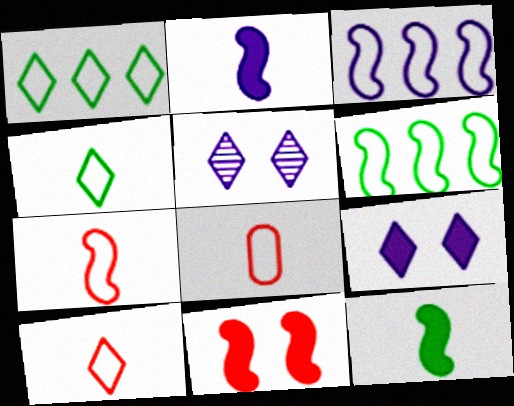[[7, 8, 10]]